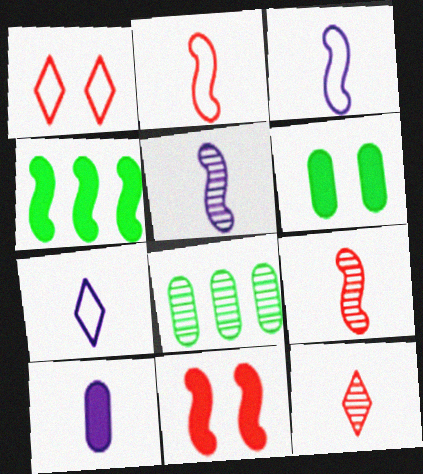[[5, 7, 10], 
[7, 8, 11]]